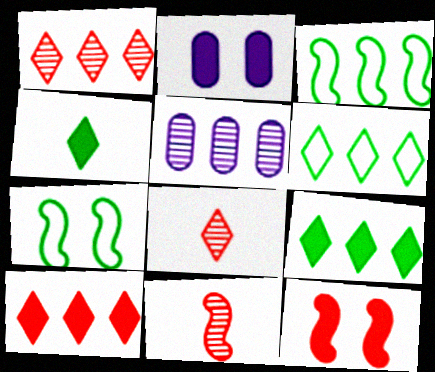[[2, 3, 8], 
[2, 6, 11], 
[3, 5, 10]]